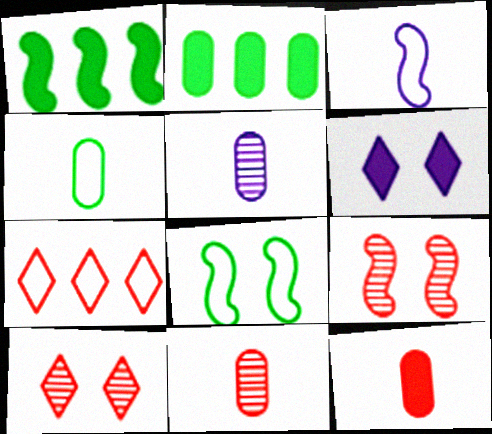[[1, 3, 9], 
[1, 6, 12], 
[2, 3, 10], 
[4, 5, 12], 
[7, 9, 12]]